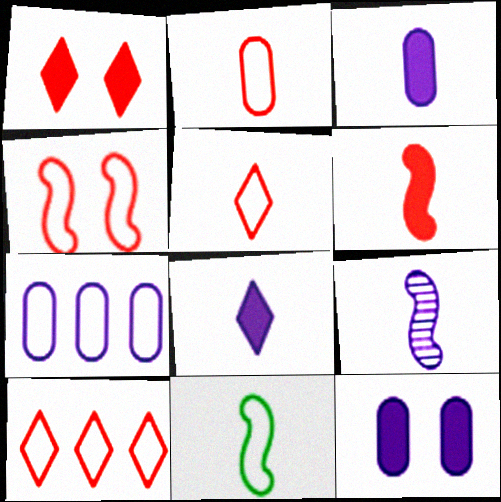[[2, 4, 10], 
[6, 9, 11]]